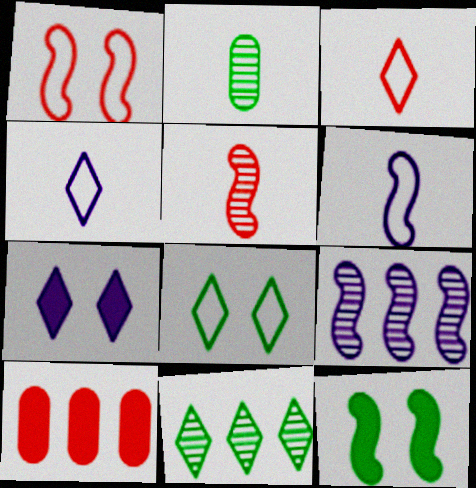[[3, 7, 11]]